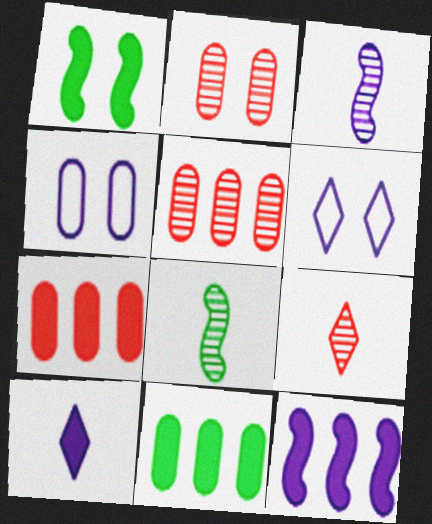[[1, 2, 6], 
[1, 7, 10], 
[6, 7, 8]]